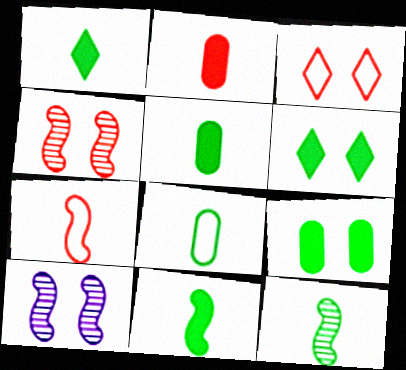[[1, 5, 11], 
[1, 8, 12], 
[3, 9, 10]]